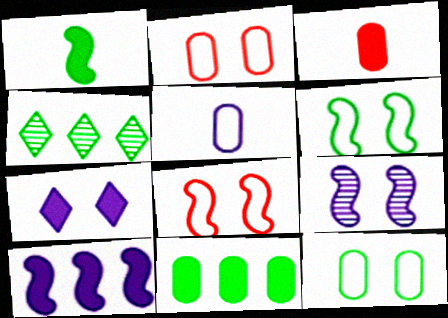[[1, 4, 12]]